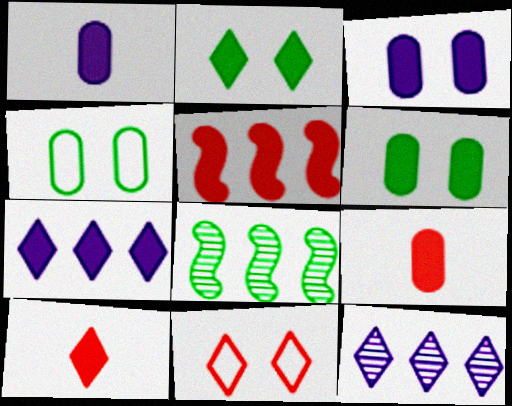[[1, 2, 5], 
[1, 8, 11], 
[2, 7, 10]]